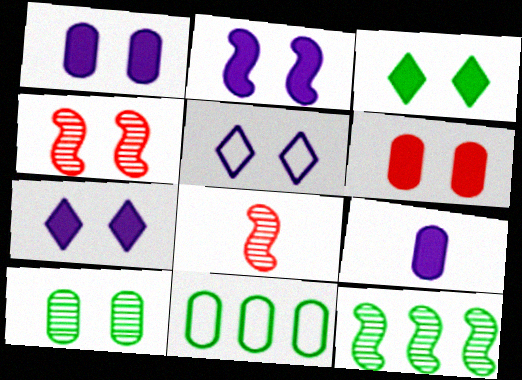[[1, 2, 7], 
[2, 3, 6], 
[7, 8, 11]]